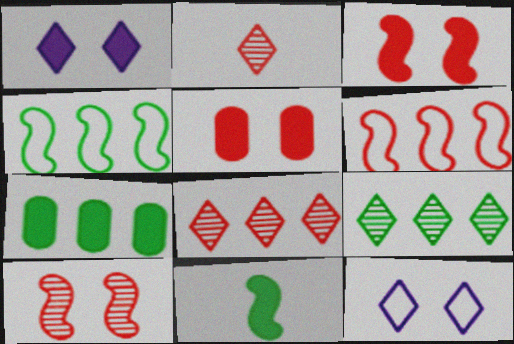[[2, 5, 6], 
[4, 7, 9]]